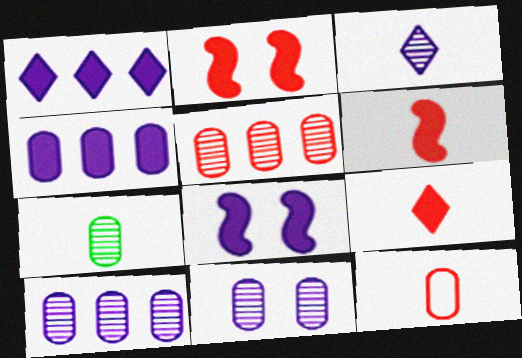[[5, 7, 11]]